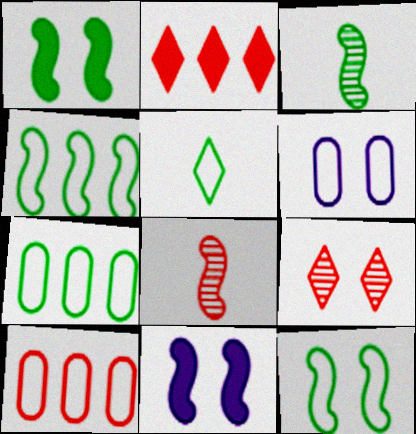[[1, 3, 4], 
[1, 6, 9], 
[2, 3, 6], 
[4, 8, 11], 
[5, 7, 12]]